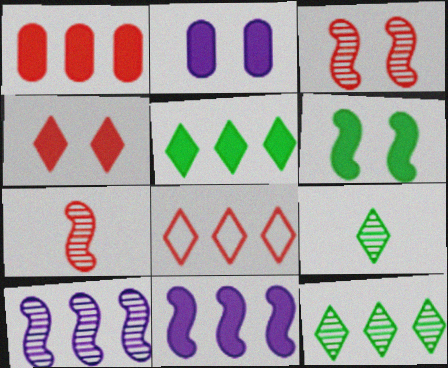[[1, 5, 11], 
[2, 4, 6]]